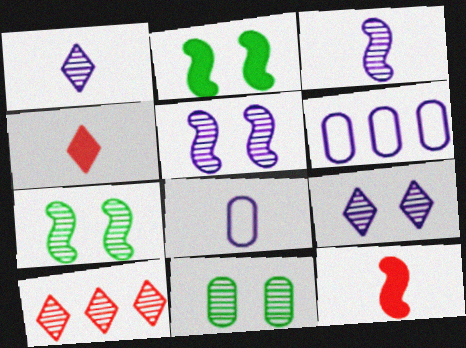[[2, 8, 10], 
[3, 10, 11], 
[4, 6, 7]]